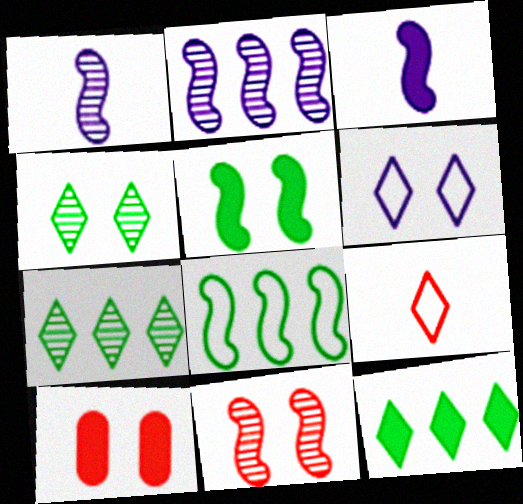[[3, 8, 11], 
[3, 10, 12]]